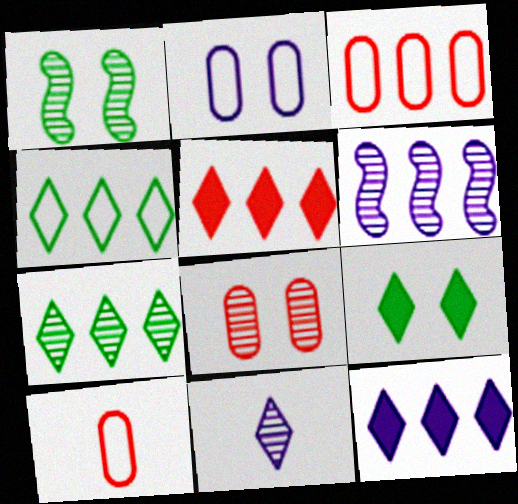[[1, 10, 12], 
[6, 9, 10]]